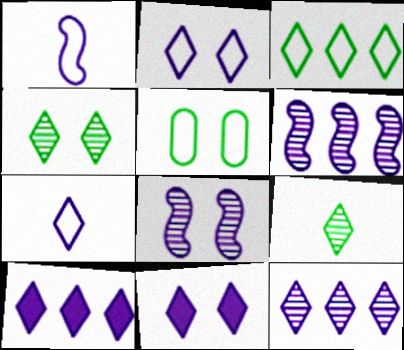[[7, 11, 12]]